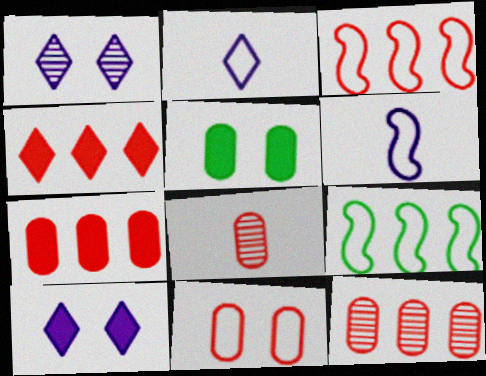[[2, 9, 11], 
[3, 4, 12], 
[7, 8, 11], 
[8, 9, 10]]